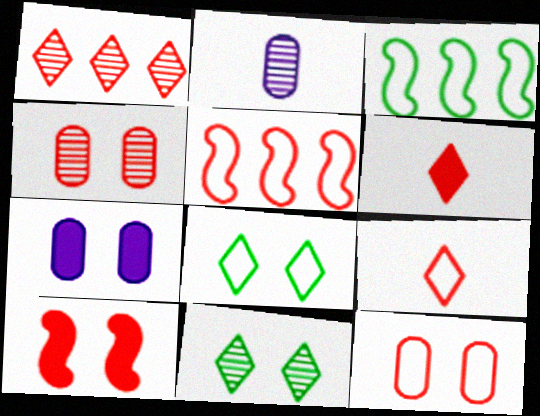[[4, 5, 6], 
[5, 9, 12]]